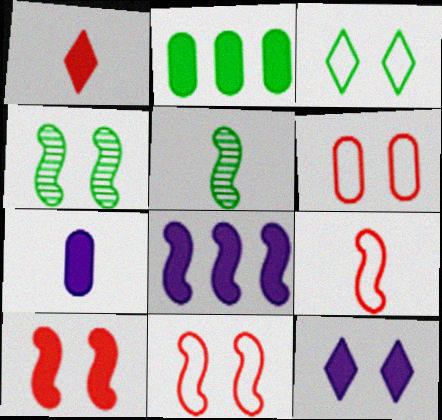[[2, 3, 5], 
[4, 6, 12], 
[4, 8, 9], 
[5, 8, 11], 
[7, 8, 12]]